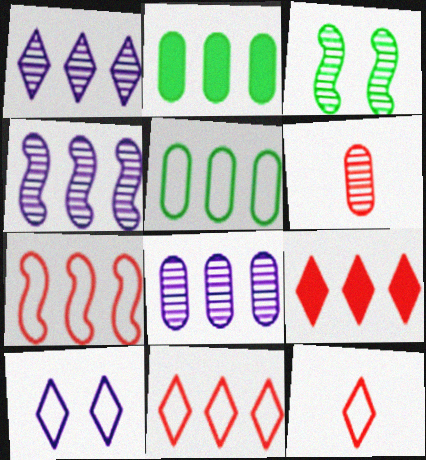[[1, 2, 7], 
[1, 3, 6], 
[1, 4, 8], 
[2, 4, 11], 
[4, 5, 9]]